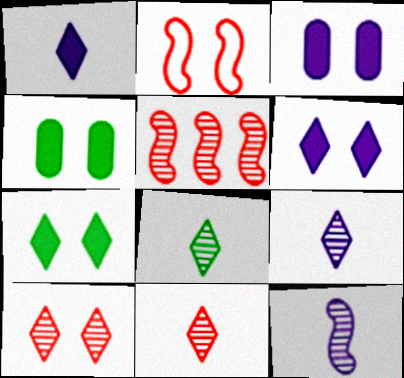[[8, 9, 11]]